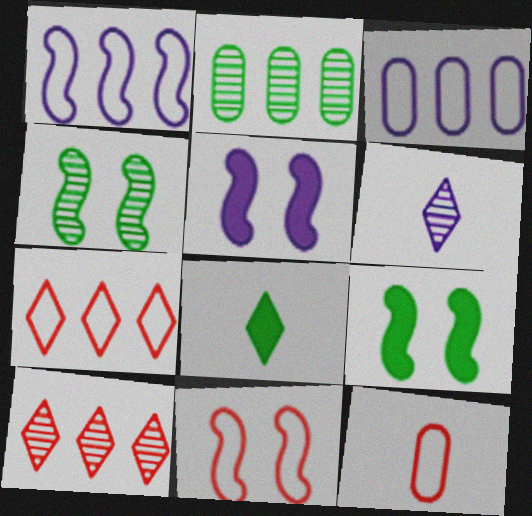[[3, 5, 6], 
[4, 5, 11], 
[7, 11, 12]]